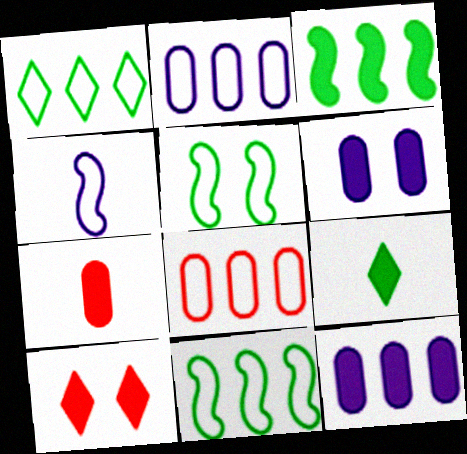[]